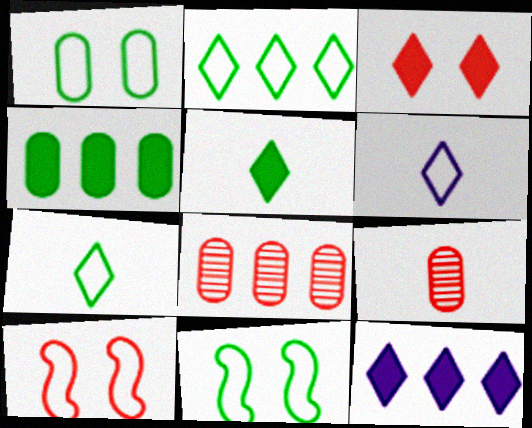[[3, 5, 12], 
[9, 11, 12]]